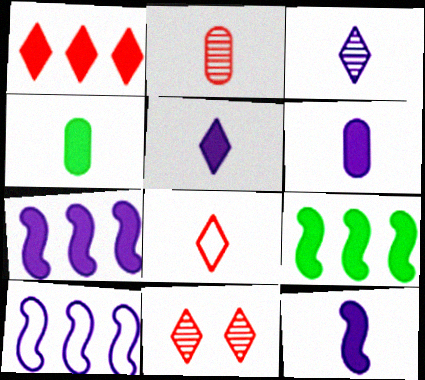[[1, 8, 11], 
[4, 10, 11], 
[5, 6, 12]]